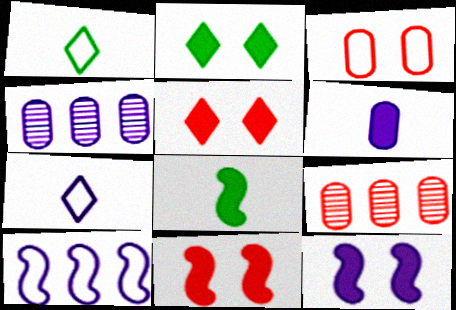[[1, 3, 10], 
[1, 4, 11], 
[1, 9, 12], 
[4, 7, 12]]